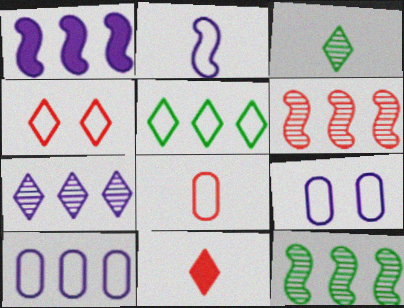[[1, 7, 10], 
[9, 11, 12]]